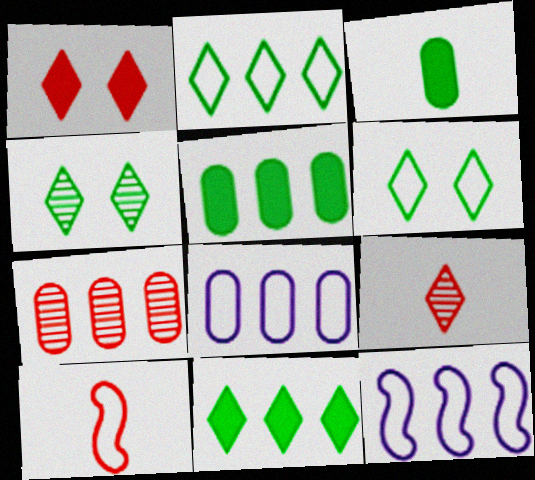[[1, 7, 10], 
[5, 7, 8], 
[6, 8, 10], 
[7, 11, 12]]